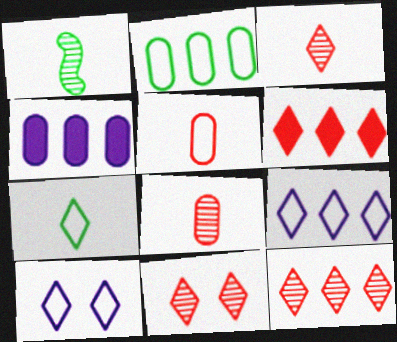[[3, 11, 12]]